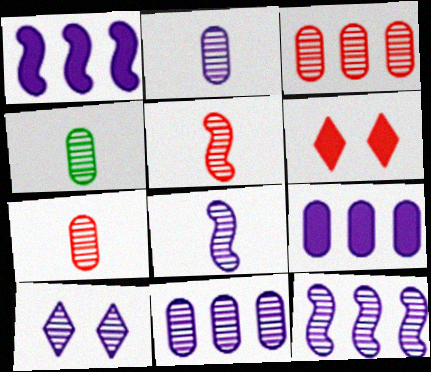[[2, 4, 7], 
[2, 10, 12], 
[8, 10, 11]]